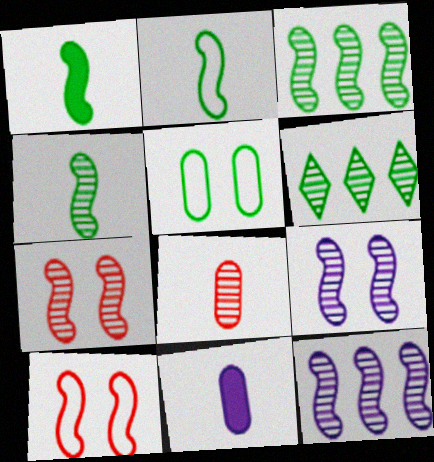[[1, 2, 4], 
[1, 5, 6], 
[1, 10, 12], 
[4, 7, 12], 
[6, 8, 9], 
[6, 10, 11]]